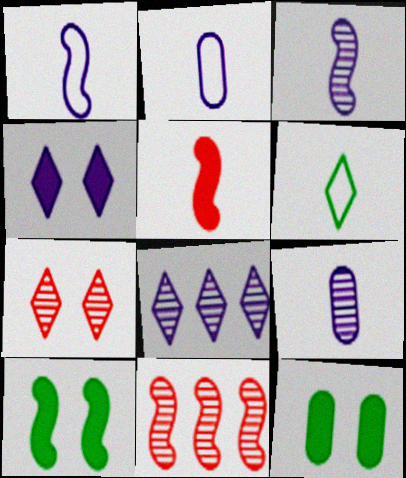[[1, 10, 11], 
[5, 6, 9]]